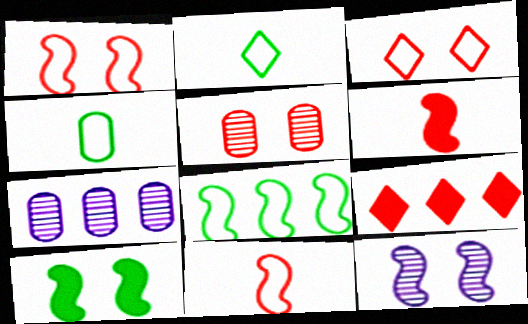[[1, 10, 12], 
[4, 9, 12], 
[5, 9, 11], 
[6, 8, 12], 
[7, 8, 9]]